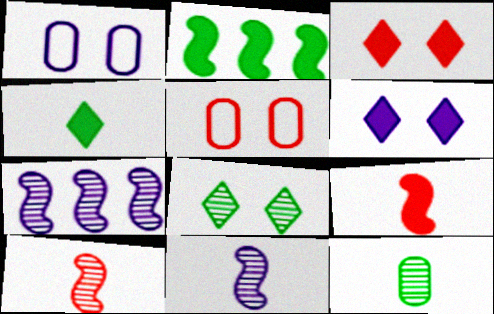[[4, 5, 7]]